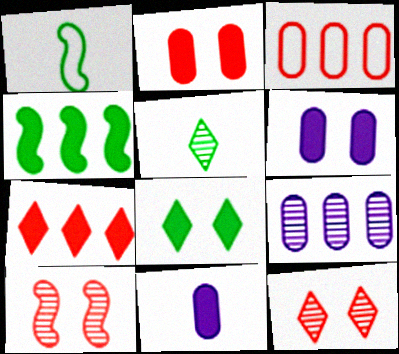[[5, 9, 10]]